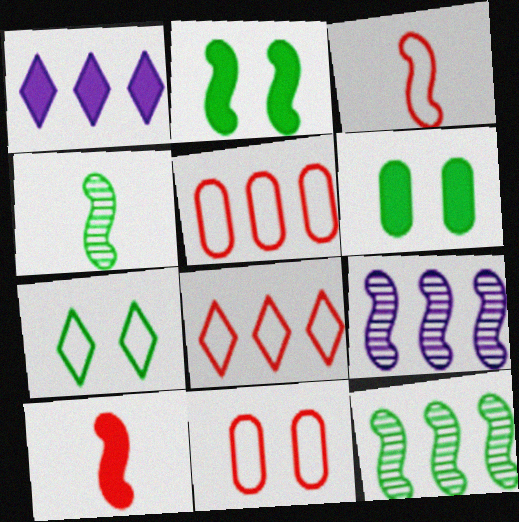[[1, 4, 11], 
[1, 5, 12], 
[1, 6, 10], 
[2, 3, 9], 
[3, 8, 11]]